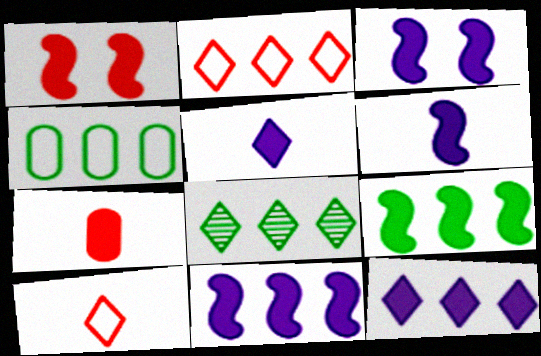[[1, 6, 9], 
[2, 8, 12], 
[3, 6, 11], 
[4, 8, 9]]